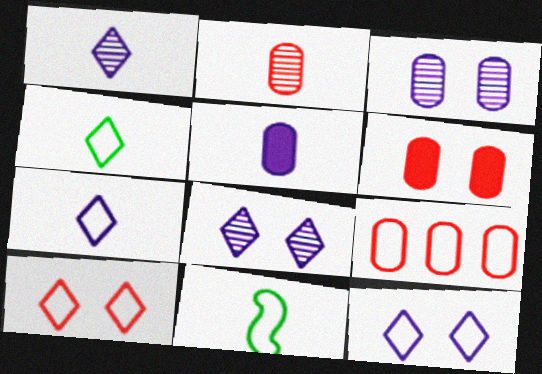[[2, 6, 9], 
[9, 11, 12]]